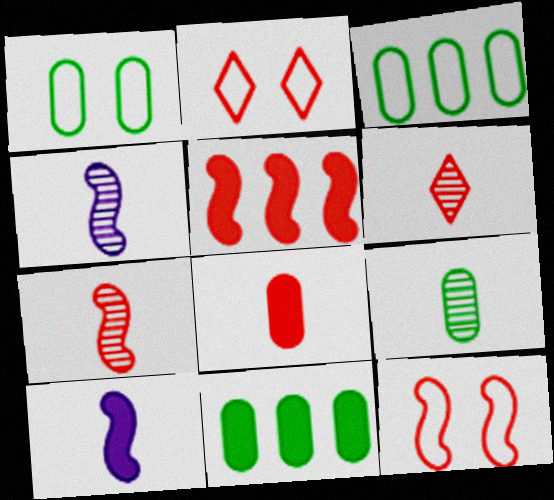[[1, 9, 11], 
[2, 4, 11], 
[4, 6, 9], 
[5, 7, 12]]